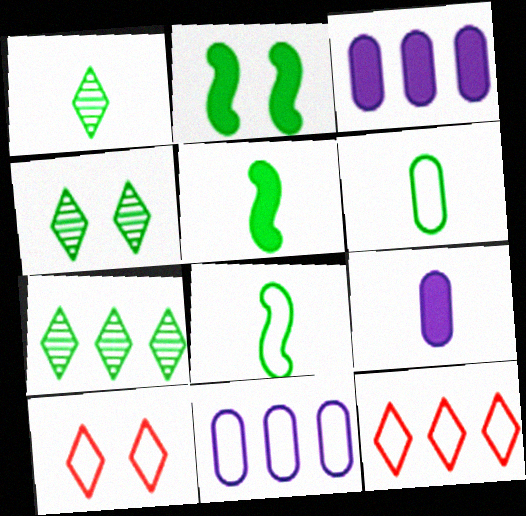[[1, 4, 7], 
[1, 5, 6], 
[2, 6, 7], 
[8, 10, 11]]